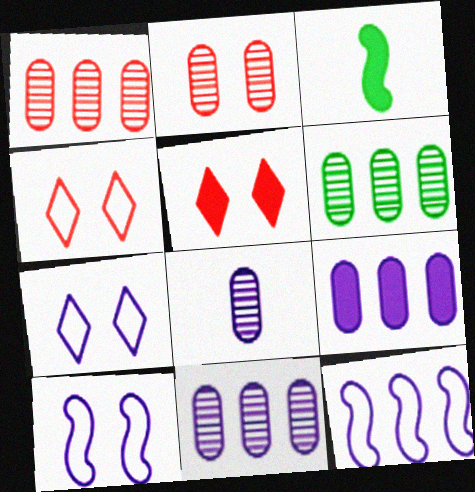[[1, 3, 7], 
[1, 6, 11], 
[2, 6, 8], 
[3, 4, 11], 
[3, 5, 9]]